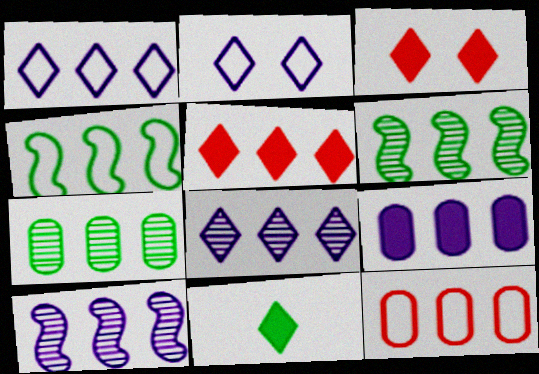[[1, 4, 12], 
[1, 9, 10], 
[7, 9, 12]]